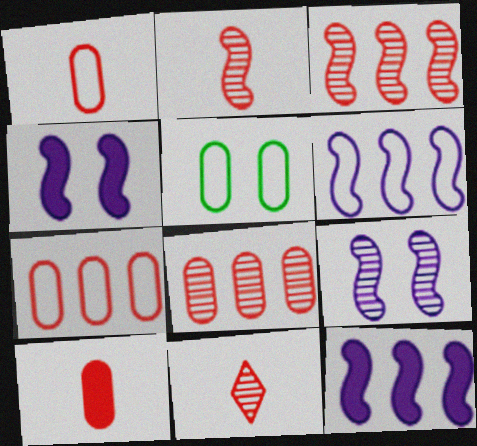[[5, 11, 12]]